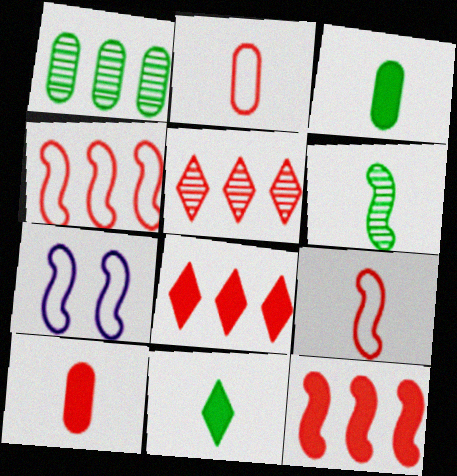[[3, 5, 7], 
[6, 7, 12]]